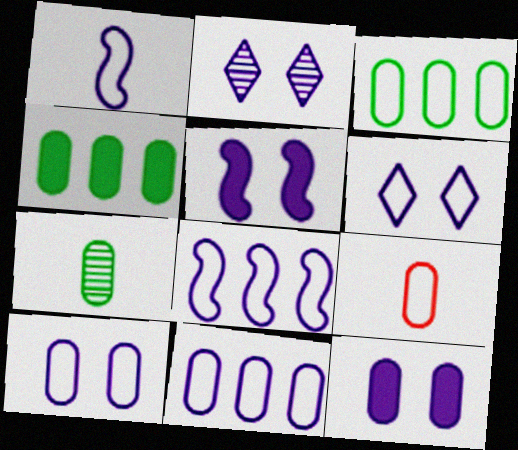[[1, 6, 11], 
[2, 5, 10], 
[3, 9, 10]]